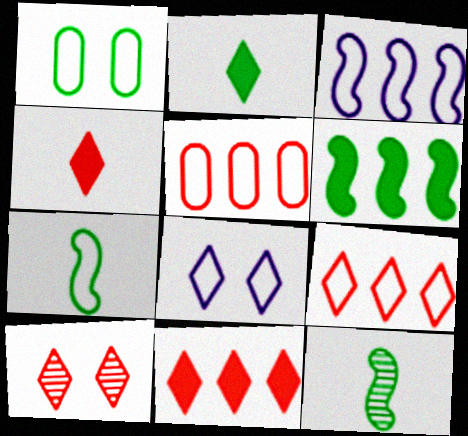[[4, 9, 10], 
[5, 7, 8]]